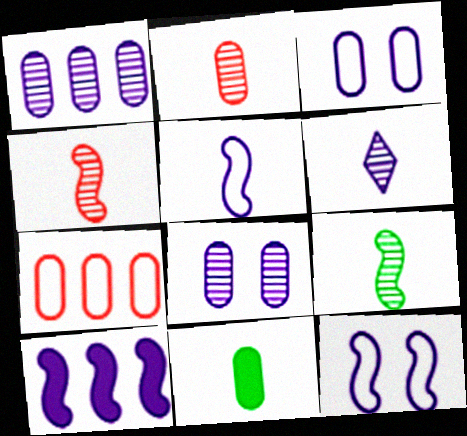[[2, 6, 9], 
[3, 6, 10], 
[7, 8, 11]]